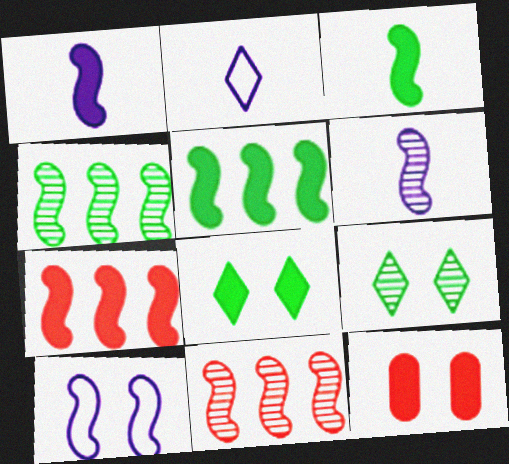[[2, 4, 12], 
[3, 10, 11], 
[9, 10, 12]]